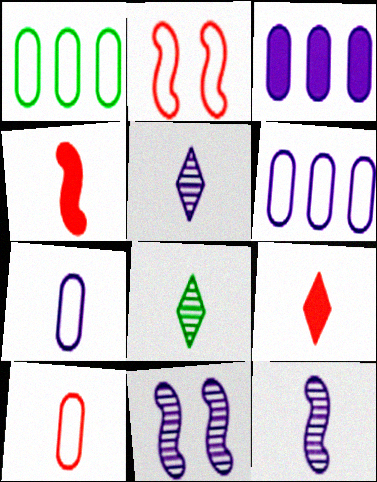[[1, 9, 11], 
[2, 3, 8], 
[4, 7, 8]]